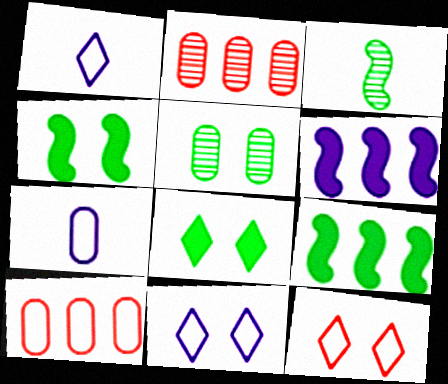[[1, 2, 4]]